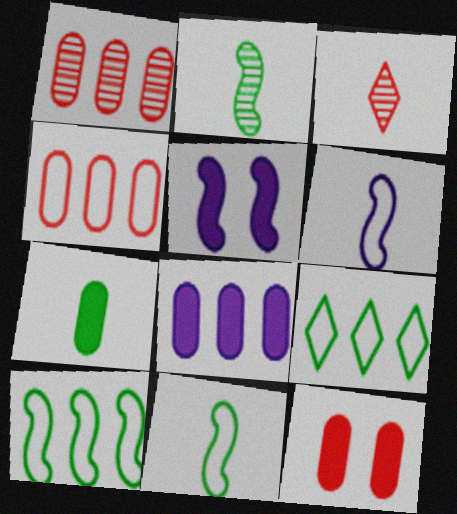[[3, 6, 7], 
[7, 8, 12]]